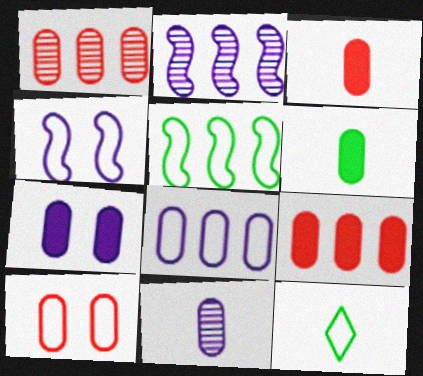[[1, 3, 10], 
[6, 7, 9], 
[7, 8, 11]]